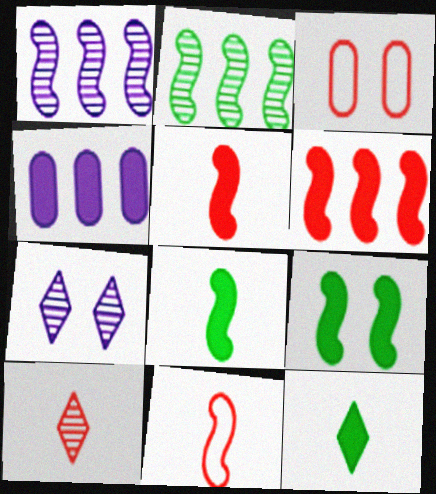[[1, 3, 12], 
[1, 9, 11], 
[3, 6, 10], 
[3, 7, 9]]